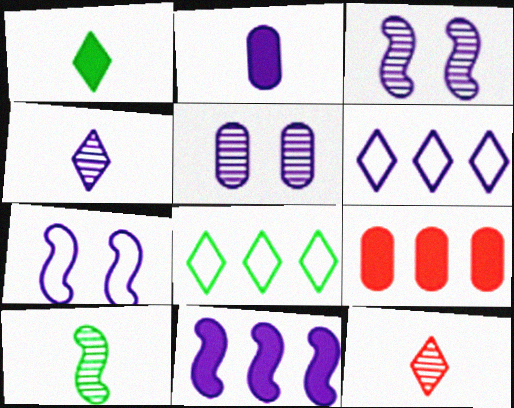[[2, 3, 6]]